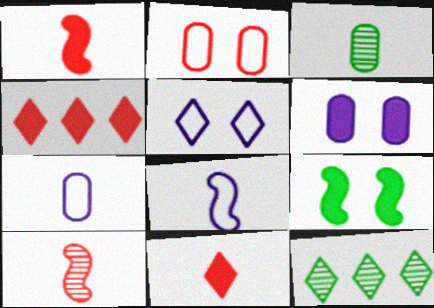[[2, 4, 10], 
[3, 8, 11], 
[5, 11, 12]]